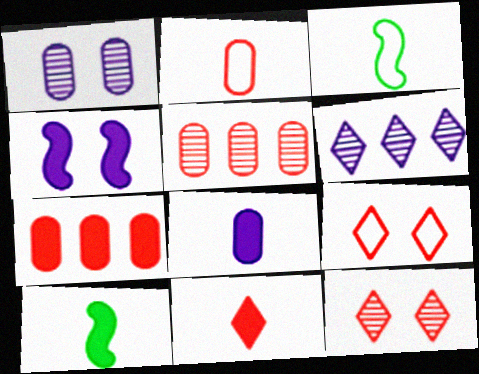[[8, 10, 11]]